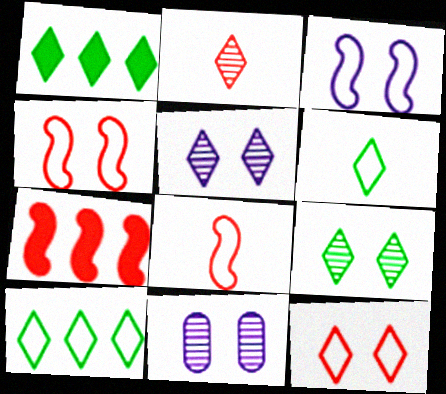[[1, 6, 9], 
[1, 8, 11], 
[6, 7, 11]]